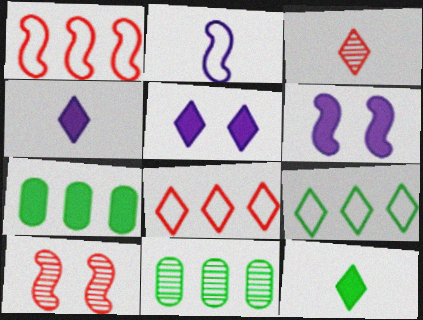[[3, 5, 9]]